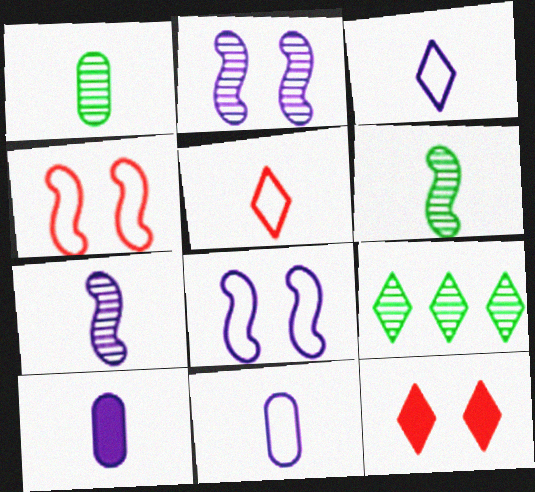[[3, 7, 10], 
[3, 9, 12], 
[4, 9, 10], 
[5, 6, 10]]